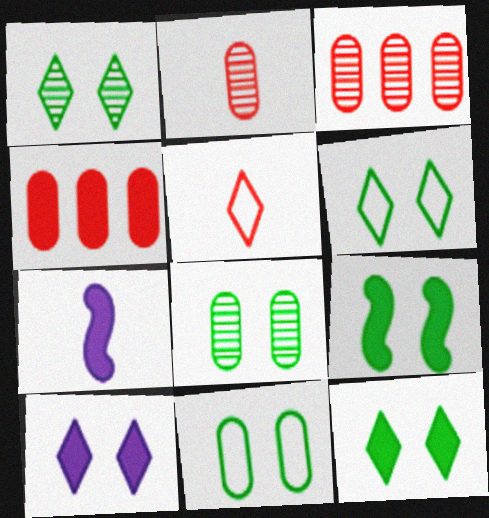[[1, 6, 12], 
[1, 9, 11], 
[3, 6, 7], 
[4, 7, 12], 
[6, 8, 9]]